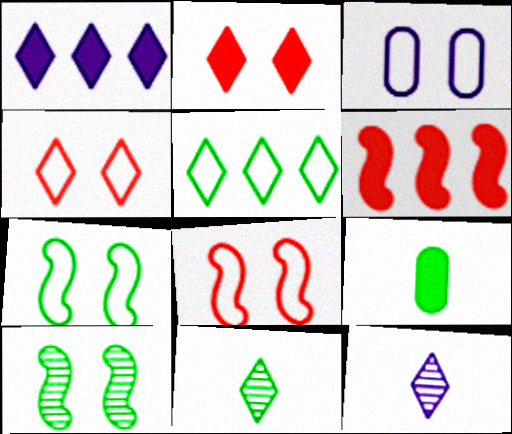[[1, 4, 11], 
[2, 3, 10], 
[2, 5, 12], 
[3, 4, 7], 
[3, 6, 11], 
[5, 9, 10]]